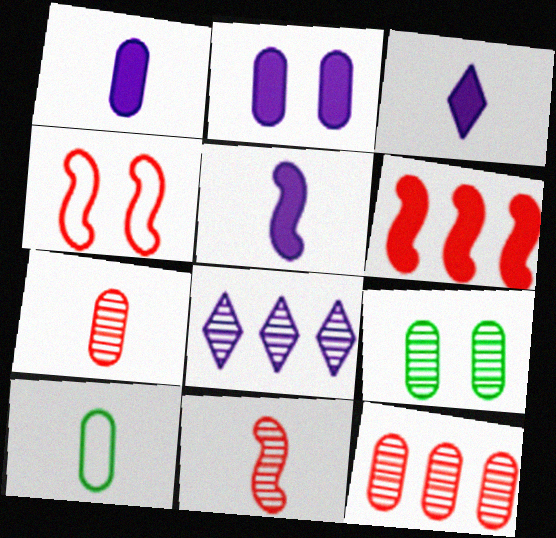[[1, 3, 5], 
[1, 7, 10], 
[2, 10, 12], 
[3, 10, 11], 
[4, 6, 11], 
[8, 9, 11]]